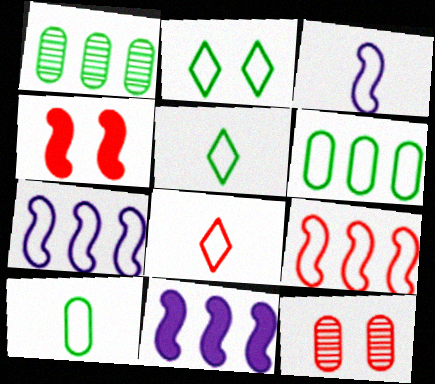[[3, 8, 10], 
[5, 11, 12]]